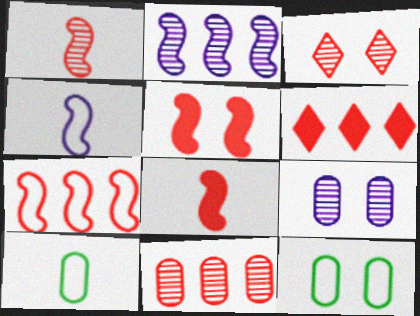[[1, 3, 11], 
[1, 5, 7], 
[6, 7, 11]]